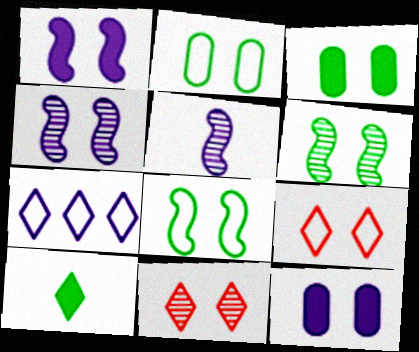[[1, 2, 11], 
[3, 4, 9], 
[5, 7, 12], 
[6, 9, 12], 
[7, 10, 11], 
[8, 11, 12]]